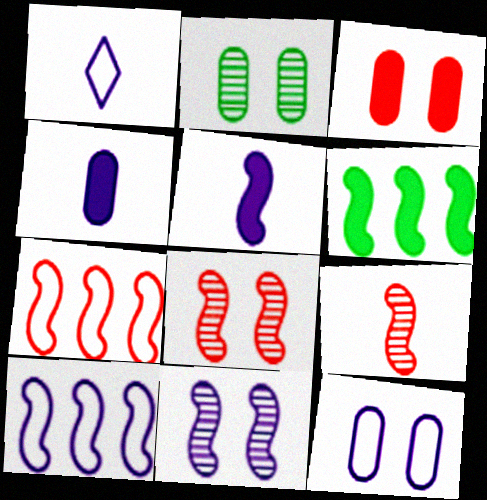[[1, 10, 12], 
[2, 3, 12], 
[5, 10, 11]]